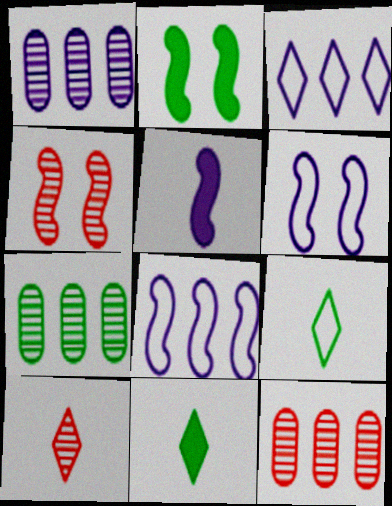[[1, 7, 12], 
[2, 4, 6], 
[2, 7, 9], 
[4, 10, 12], 
[6, 11, 12]]